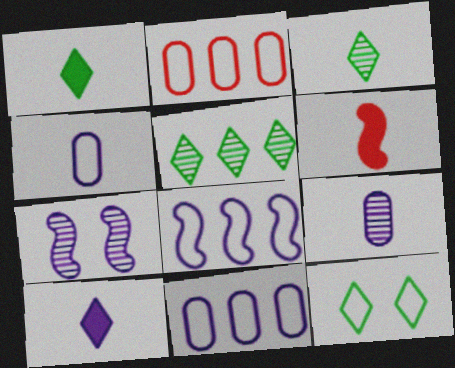[[1, 2, 7], 
[1, 5, 12], 
[3, 4, 6], 
[7, 10, 11]]